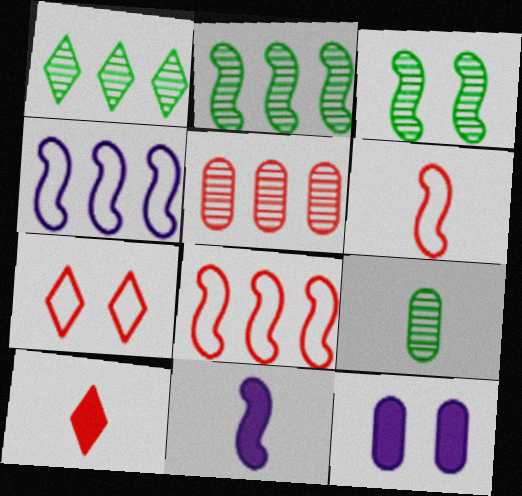[[1, 3, 9], 
[1, 6, 12], 
[3, 7, 12], 
[3, 8, 11]]